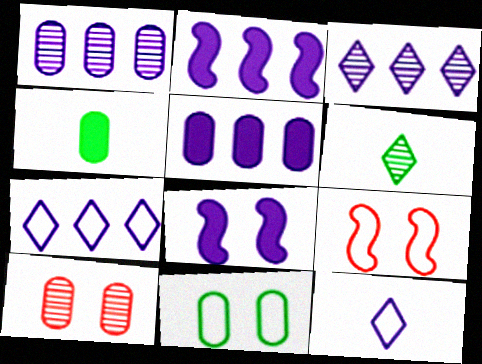[[1, 2, 7], 
[1, 8, 12], 
[3, 4, 9], 
[5, 6, 9]]